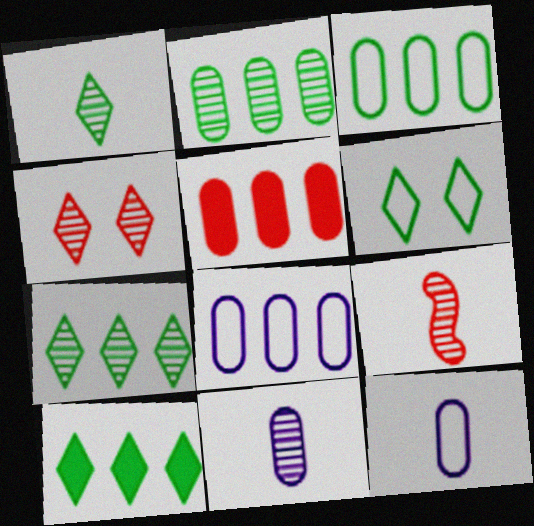[[1, 6, 10], 
[1, 9, 11], 
[2, 5, 8]]